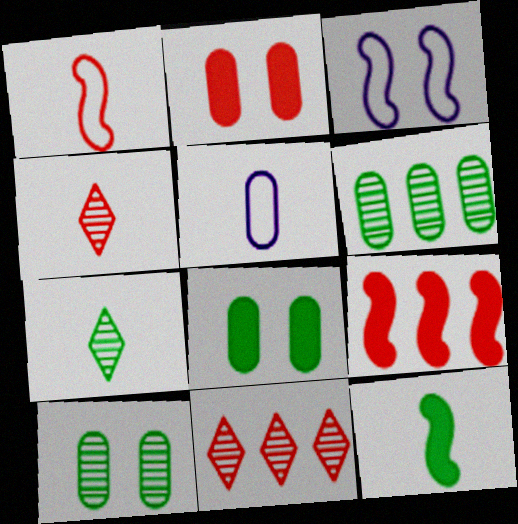[[1, 2, 11], 
[2, 5, 6], 
[4, 5, 12]]